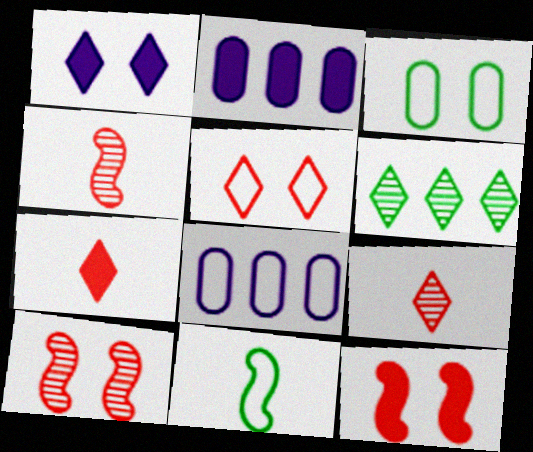[[1, 3, 10], 
[5, 8, 11]]